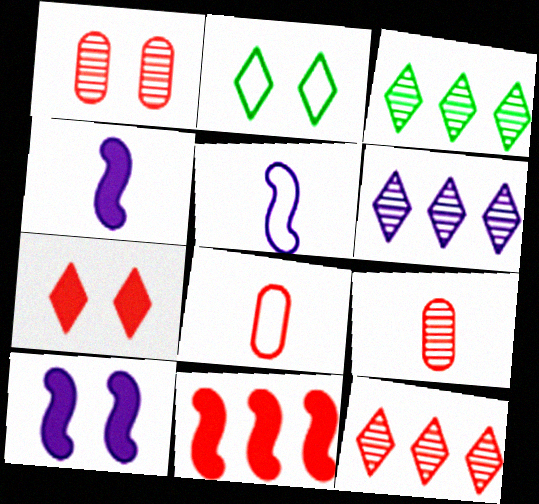[[1, 2, 10], 
[3, 6, 12], 
[3, 8, 10]]